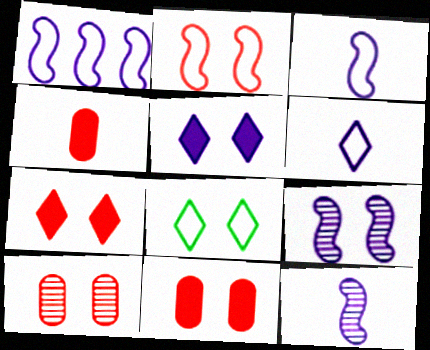[[2, 7, 10], 
[8, 9, 11]]